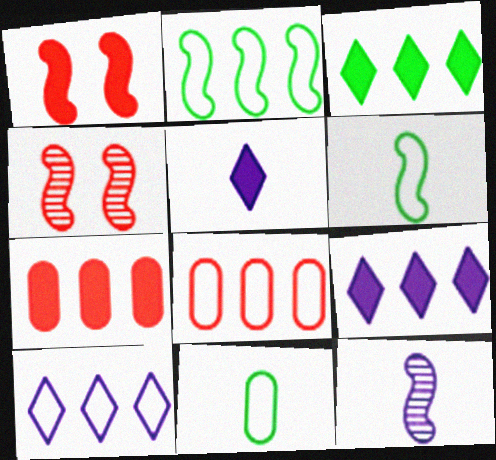[[1, 2, 12], 
[2, 8, 10], 
[4, 9, 11]]